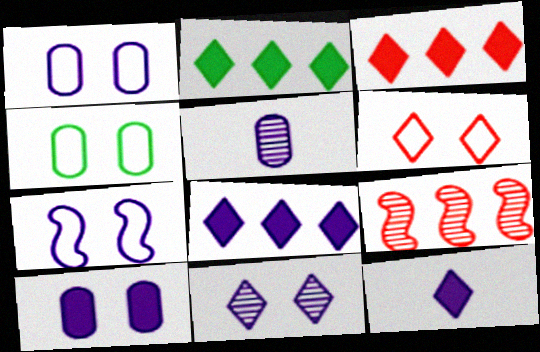[[2, 3, 8], 
[4, 6, 7], 
[4, 9, 12], 
[5, 7, 8], 
[7, 10, 11]]